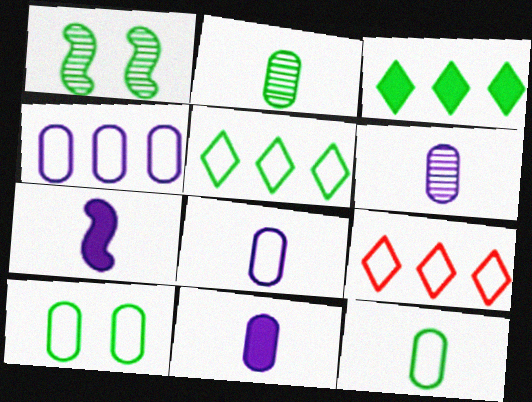[[1, 3, 12], 
[1, 9, 11], 
[6, 8, 11]]